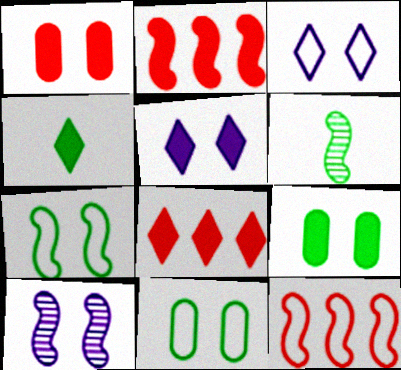[[4, 5, 8]]